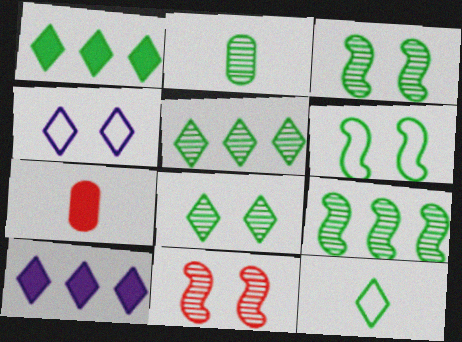[[1, 2, 6], 
[1, 8, 12], 
[2, 3, 5], 
[2, 8, 9], 
[4, 7, 9]]